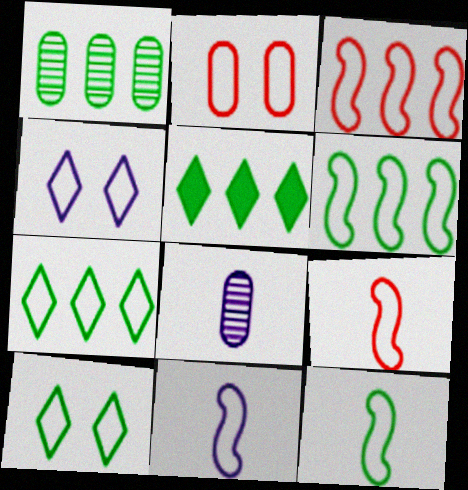[[1, 5, 6], 
[2, 7, 11], 
[9, 11, 12]]